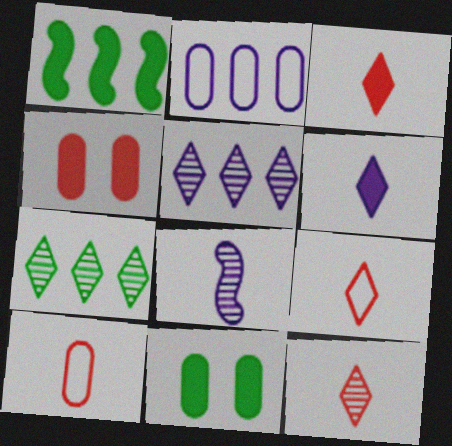[[1, 4, 6], 
[3, 9, 12]]